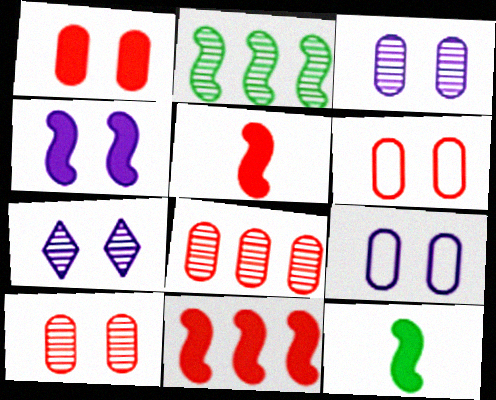[[1, 6, 10], 
[4, 7, 9], 
[4, 11, 12]]